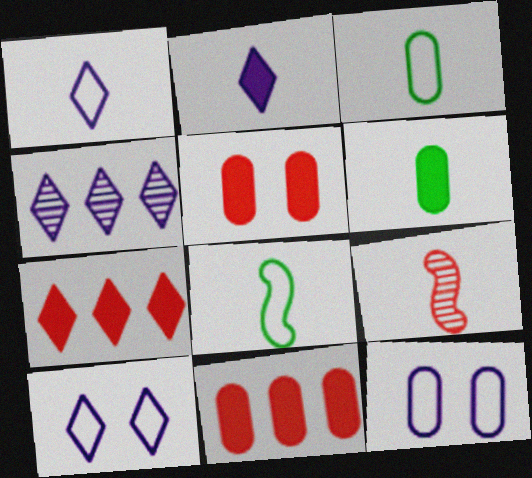[[1, 6, 9], 
[2, 3, 9], 
[2, 4, 10], 
[4, 5, 8]]